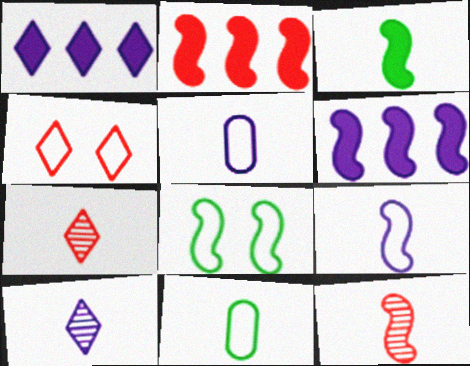[[3, 5, 7], 
[3, 9, 12], 
[6, 8, 12]]